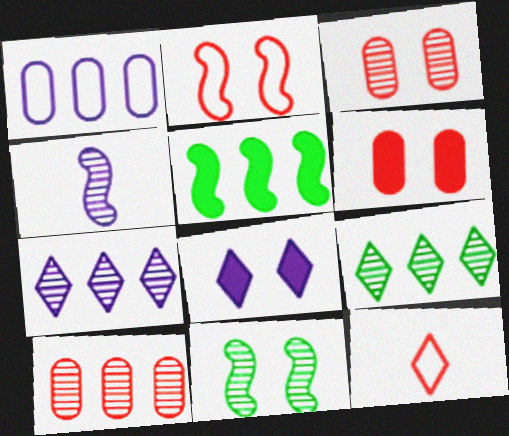[[1, 4, 8], 
[2, 4, 5], 
[3, 4, 9], 
[8, 9, 12]]